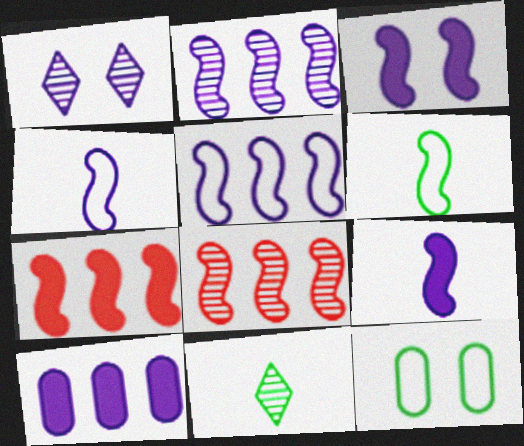[[1, 4, 10], 
[2, 3, 4], 
[3, 6, 8]]